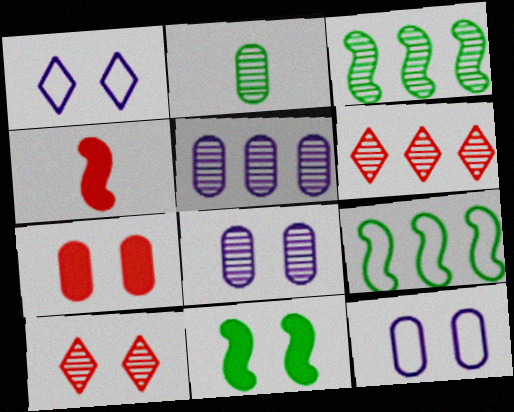[[3, 5, 6], 
[10, 11, 12]]